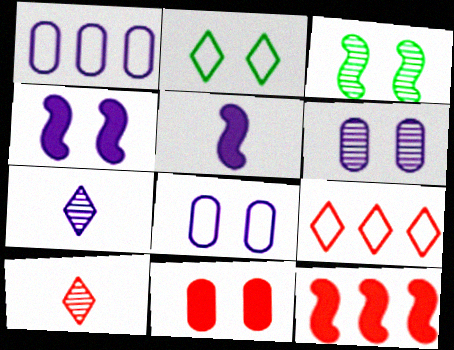[[1, 4, 7]]